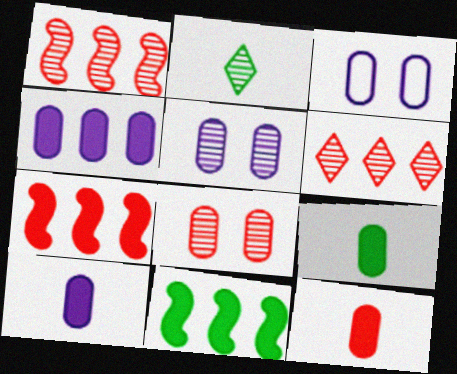[[1, 2, 5], 
[2, 3, 7], 
[9, 10, 12]]